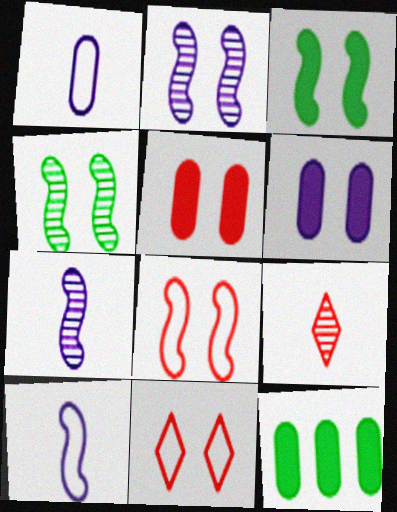[[2, 3, 8], 
[4, 6, 11], 
[7, 11, 12]]